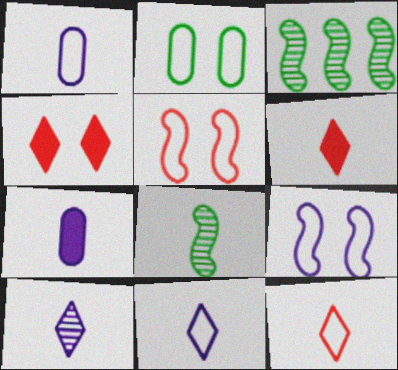[[1, 3, 4], 
[1, 6, 8], 
[7, 8, 12]]